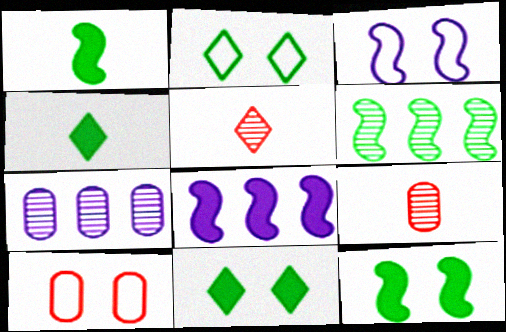[[2, 3, 10], 
[2, 8, 9]]